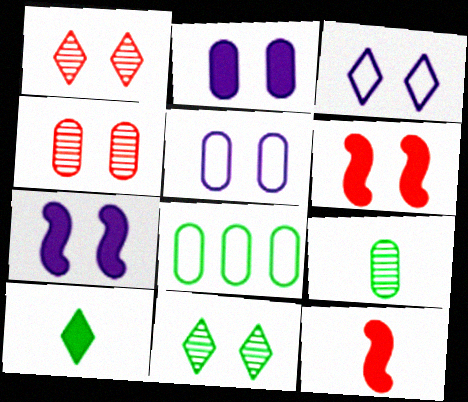[[5, 6, 11]]